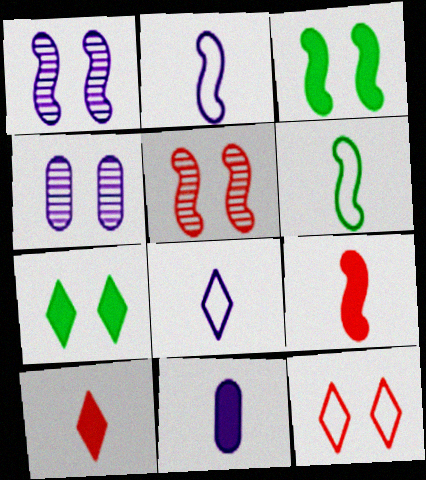[[3, 4, 12]]